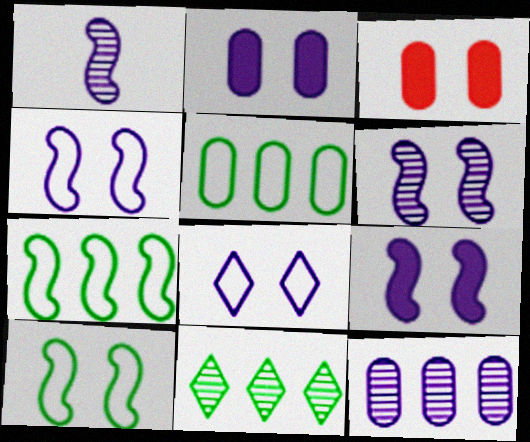[[2, 6, 8], 
[4, 6, 9]]